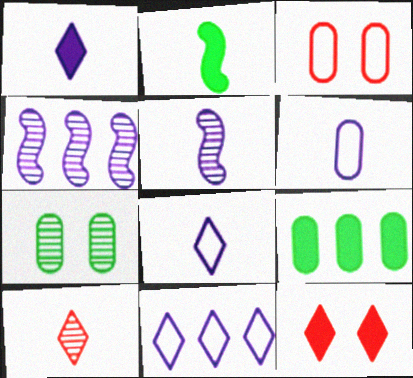[[1, 5, 6], 
[2, 6, 10], 
[4, 7, 10]]